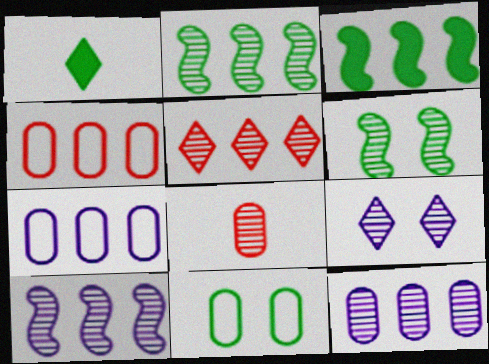[[1, 2, 11], 
[2, 5, 12], 
[2, 8, 9], 
[3, 5, 7]]